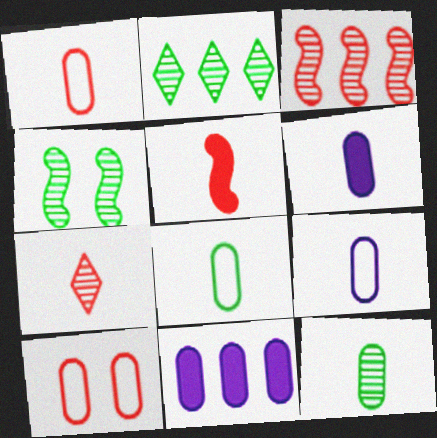[[1, 5, 7], 
[1, 6, 12], 
[1, 8, 9], 
[2, 4, 12], 
[10, 11, 12]]